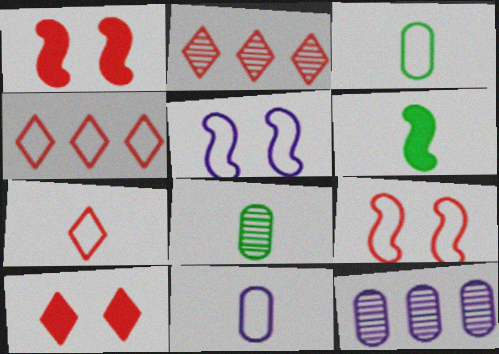[[2, 7, 10], 
[3, 4, 5]]